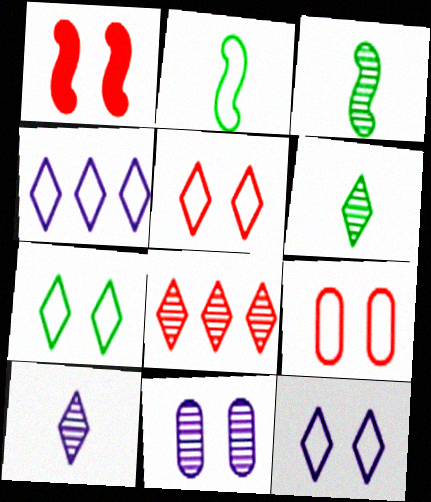[[1, 7, 11], 
[2, 4, 9], 
[3, 8, 11], 
[5, 7, 12]]